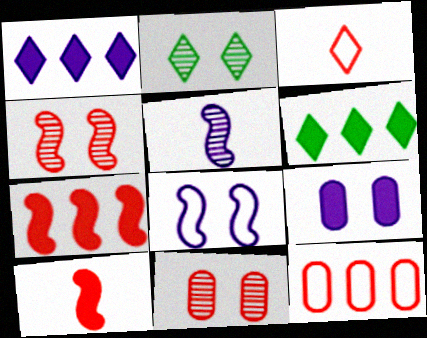[[1, 2, 3], 
[3, 7, 11], 
[6, 9, 10]]